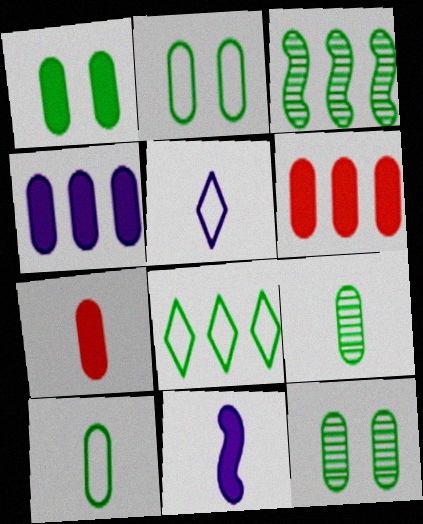[[1, 2, 12], 
[1, 4, 7]]